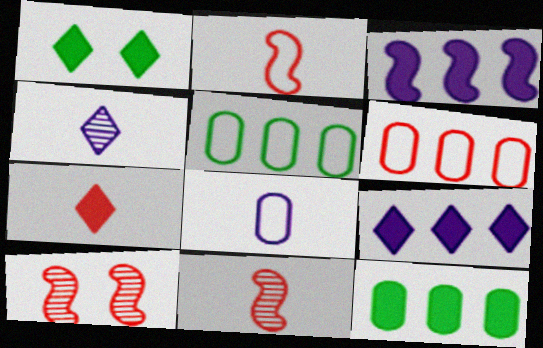[[1, 7, 9], 
[6, 7, 10]]